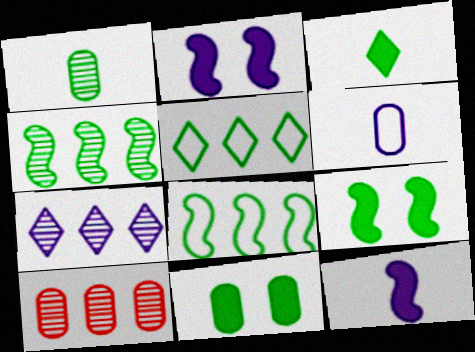[[1, 5, 9], 
[2, 6, 7], 
[4, 7, 10], 
[6, 10, 11]]